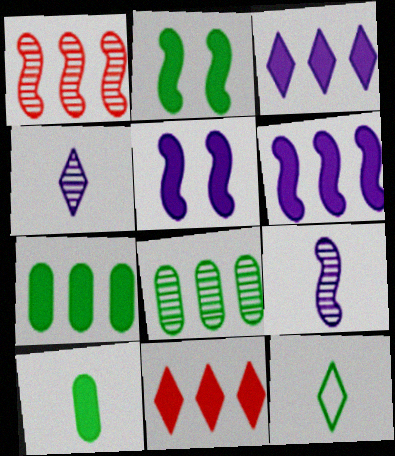[[2, 8, 12], 
[5, 10, 11], 
[6, 7, 11]]